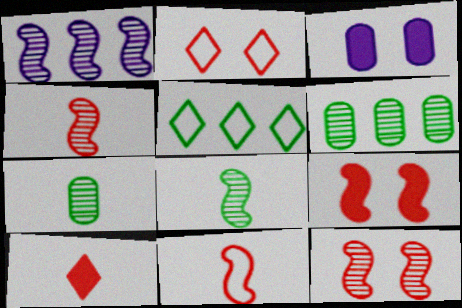[[1, 8, 12], 
[3, 4, 5]]